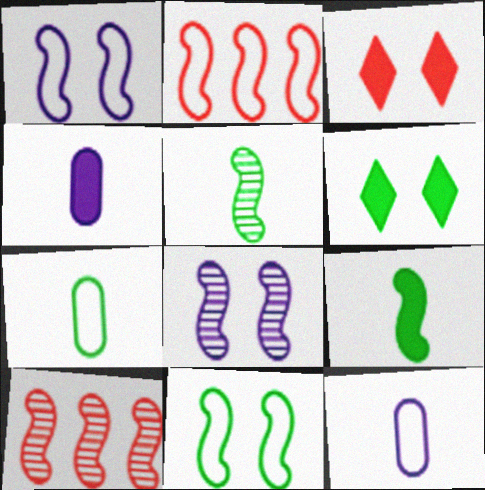[[1, 9, 10], 
[2, 8, 9], 
[5, 8, 10], 
[6, 10, 12]]